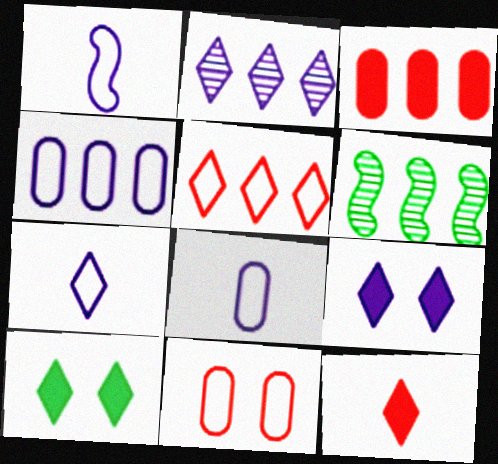[[1, 7, 8], 
[2, 7, 9]]